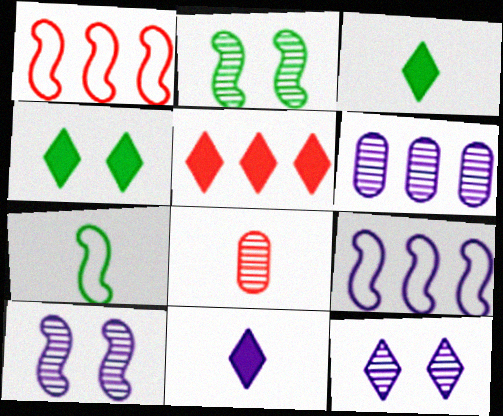[[4, 5, 11], 
[4, 8, 9], 
[7, 8, 11]]